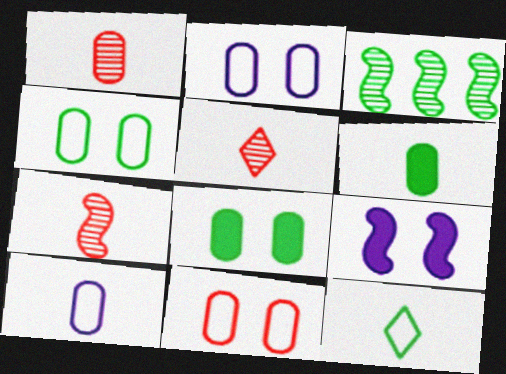[[1, 5, 7], 
[1, 6, 10], 
[2, 4, 11], 
[3, 8, 12]]